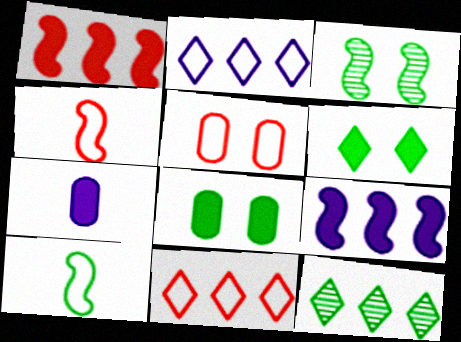[[1, 6, 7], 
[2, 5, 10], 
[3, 4, 9], 
[3, 7, 11], 
[4, 5, 11], 
[8, 10, 12]]